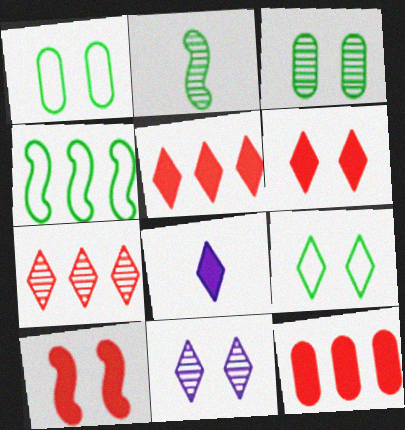[[1, 10, 11], 
[6, 9, 11], 
[7, 8, 9]]